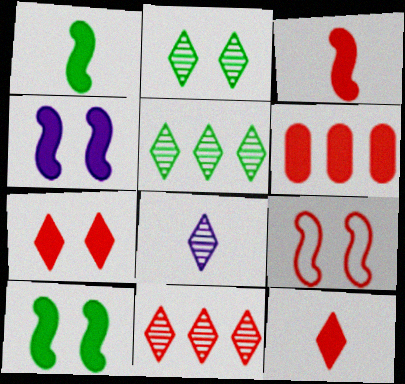[[2, 8, 11], 
[3, 6, 7]]